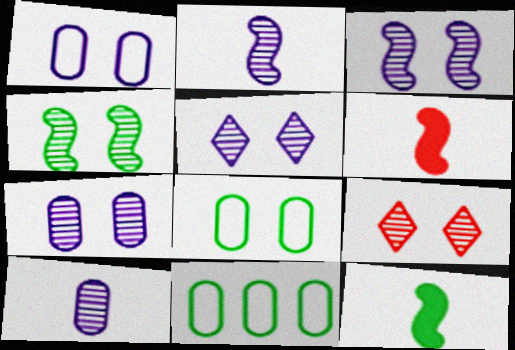[[3, 5, 7], 
[4, 7, 9], 
[5, 6, 11]]